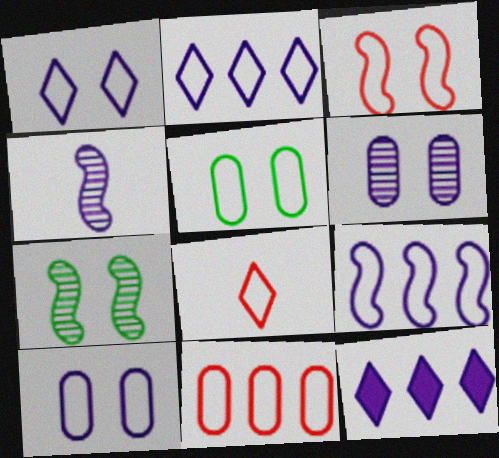[[1, 3, 5], 
[3, 8, 11], 
[4, 10, 12], 
[5, 8, 9]]